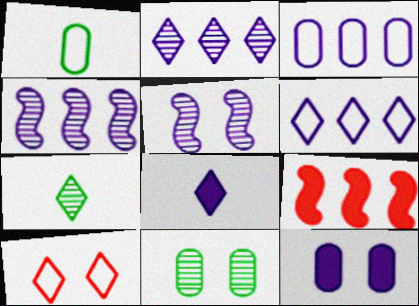[[3, 5, 8]]